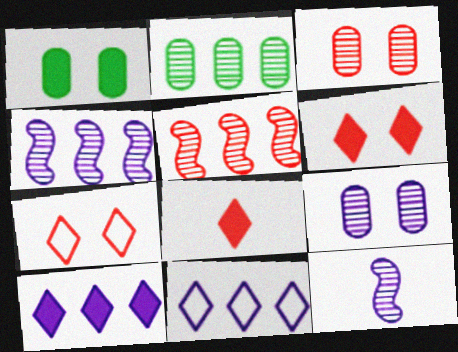[]